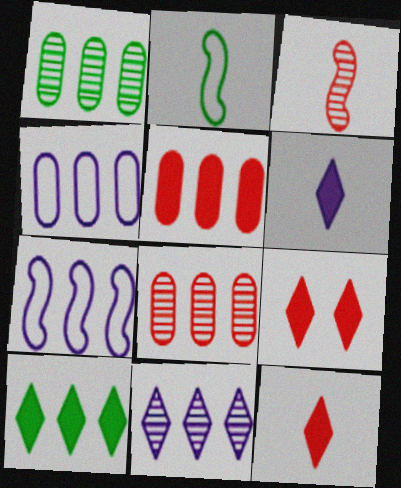[[1, 4, 5], 
[6, 9, 10], 
[7, 8, 10]]